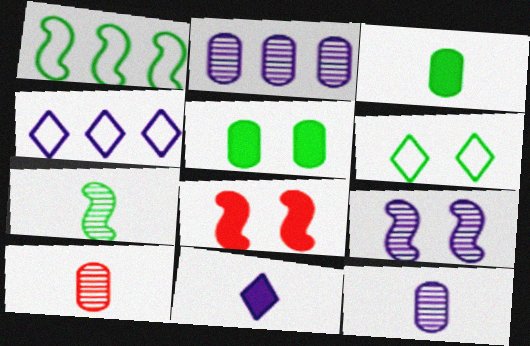[]